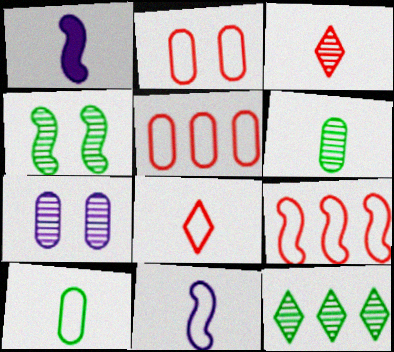[[1, 2, 12], 
[1, 3, 10], 
[1, 4, 9], 
[1, 6, 8], 
[2, 8, 9], 
[4, 6, 12], 
[8, 10, 11]]